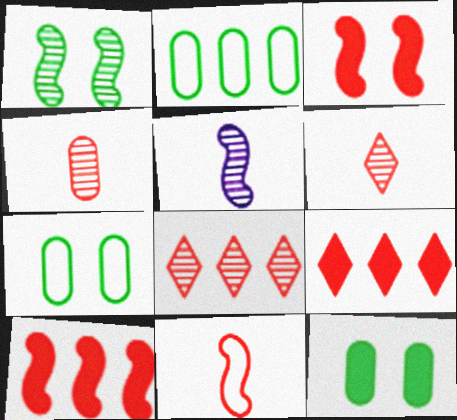[[5, 7, 9]]